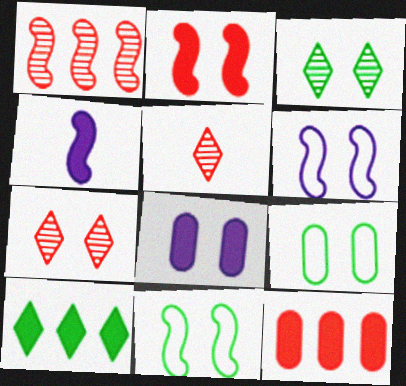[[1, 4, 11], 
[7, 8, 11]]